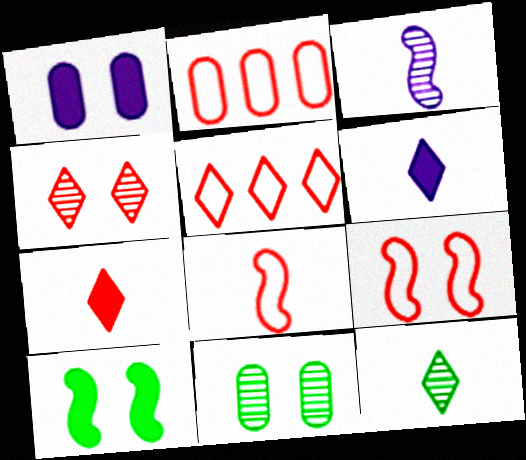[[4, 5, 7]]